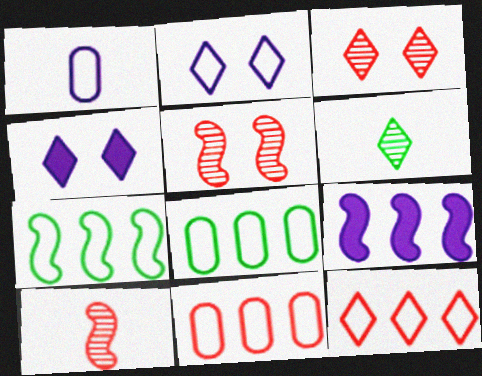[[4, 6, 12], 
[4, 8, 10]]